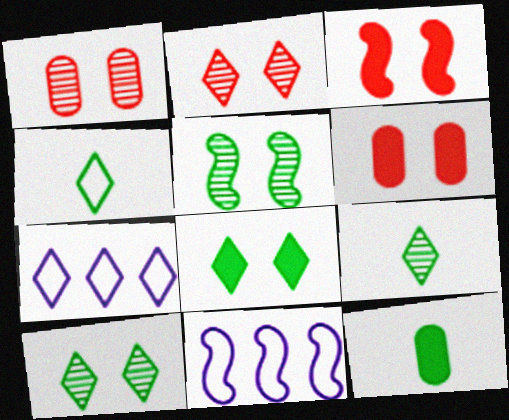[[2, 11, 12], 
[6, 9, 11]]